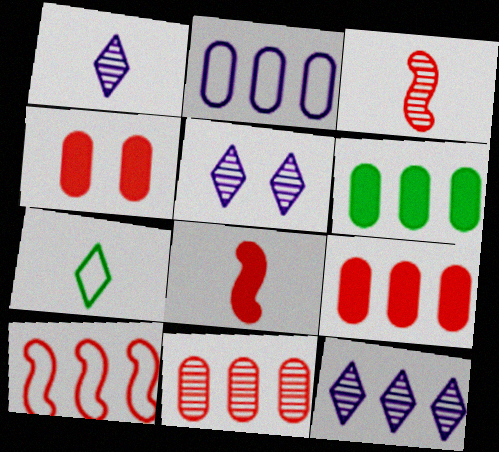[[1, 5, 12], 
[2, 6, 11], 
[6, 10, 12]]